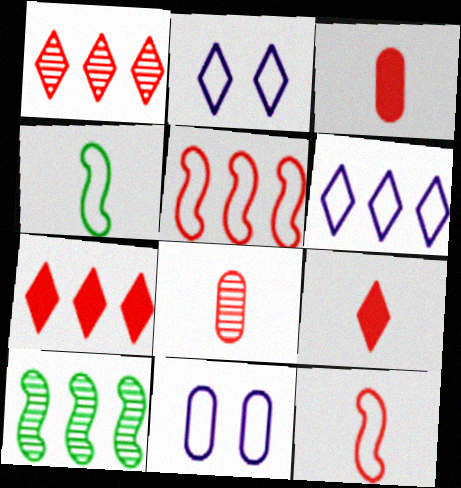[[2, 3, 10], 
[8, 9, 12], 
[9, 10, 11]]